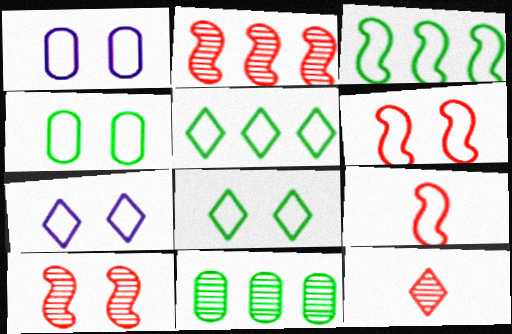[[1, 5, 9], 
[1, 6, 8], 
[4, 6, 7]]